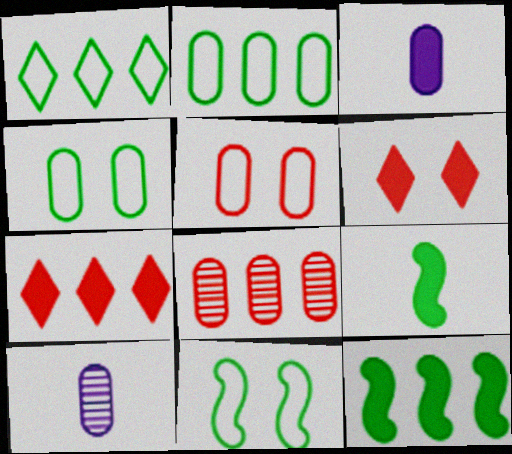[[3, 4, 8], 
[3, 6, 12], 
[7, 10, 11]]